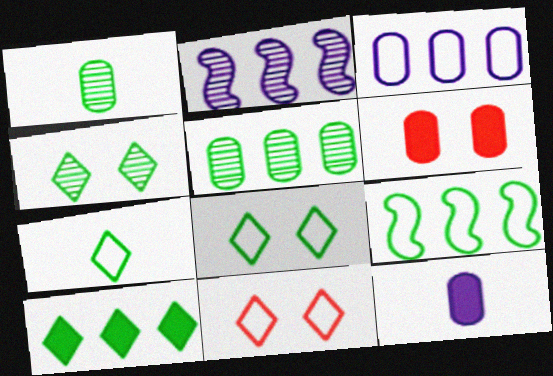[[1, 3, 6], 
[2, 6, 7], 
[4, 7, 10], 
[5, 9, 10]]